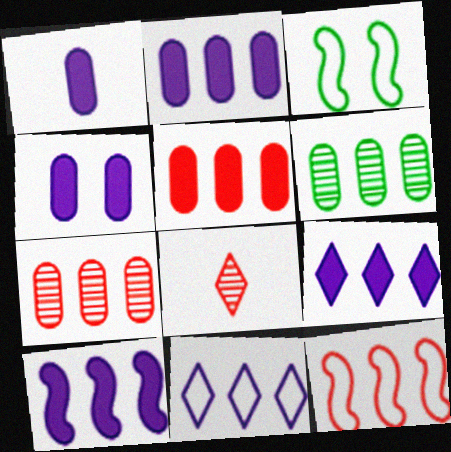[[1, 2, 4], 
[2, 3, 8], 
[2, 9, 10], 
[6, 9, 12]]